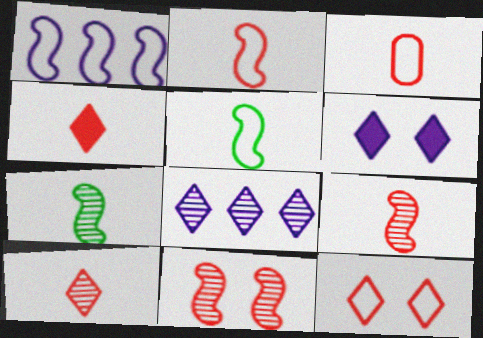[[3, 4, 9]]